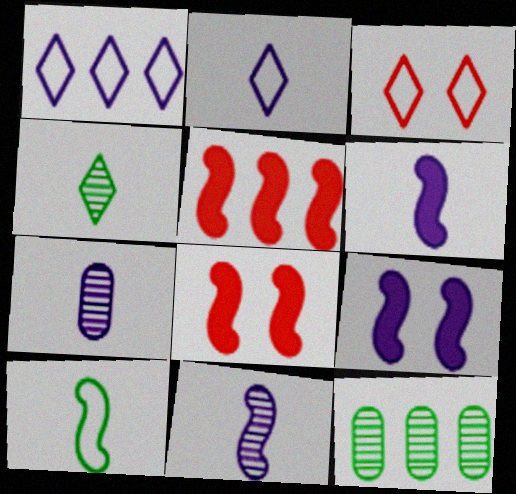[[1, 5, 12], 
[1, 7, 9], 
[2, 6, 7], 
[2, 8, 12], 
[3, 6, 12]]